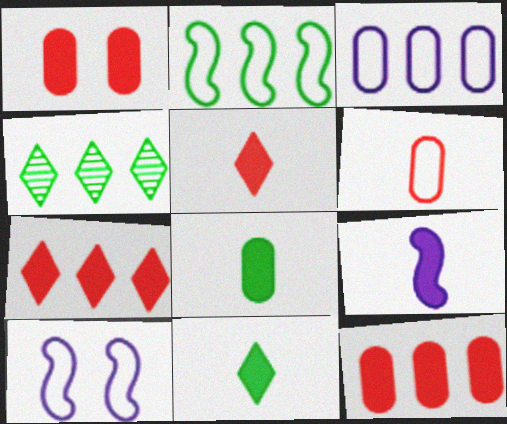[[5, 8, 9]]